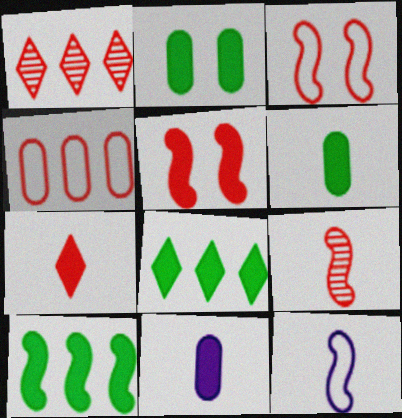[[1, 2, 12], 
[5, 8, 11]]